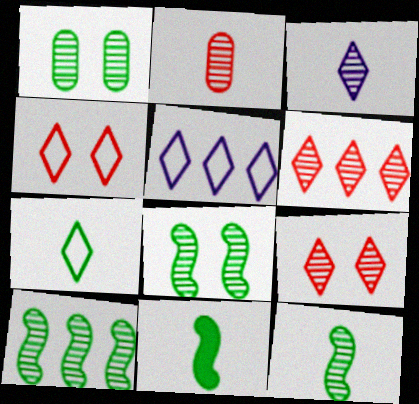[[2, 3, 12], 
[4, 5, 7], 
[8, 10, 12]]